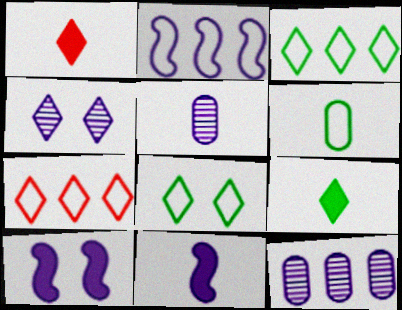[[1, 3, 4], 
[4, 7, 9]]